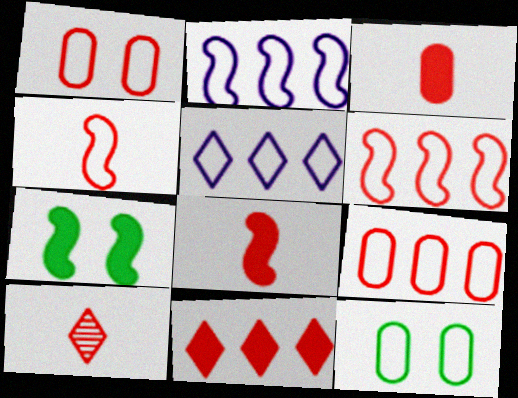[[3, 4, 10], 
[4, 5, 12]]